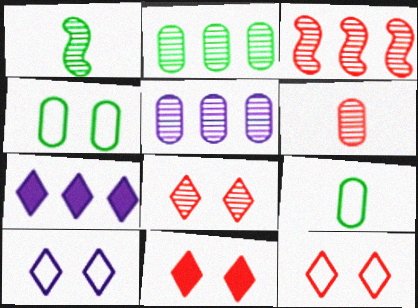[[1, 5, 8], 
[3, 6, 8], 
[8, 11, 12]]